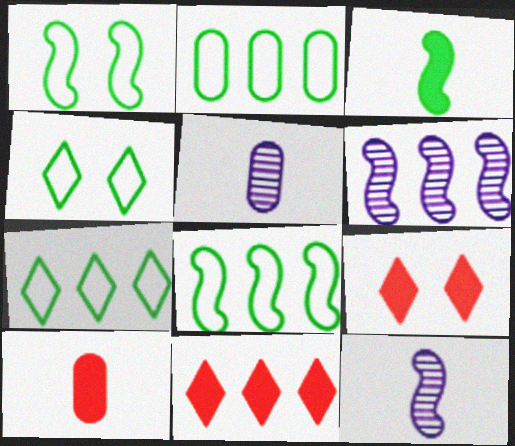[[1, 5, 11], 
[2, 6, 11], 
[2, 7, 8], 
[2, 9, 12], 
[4, 6, 10], 
[5, 8, 9]]